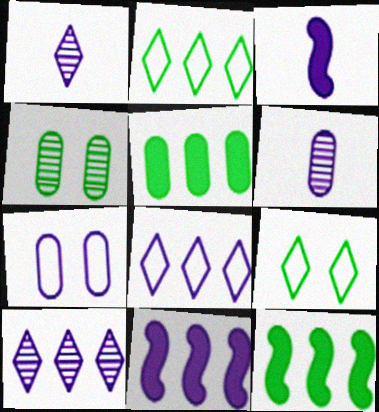[[1, 7, 11], 
[3, 7, 10]]